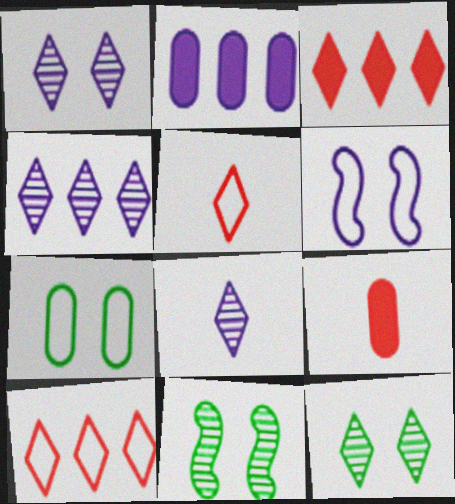[[1, 4, 8], 
[2, 5, 11], 
[2, 6, 8]]